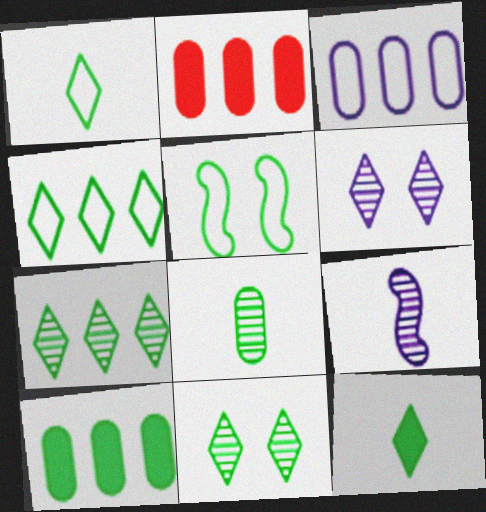[[4, 11, 12]]